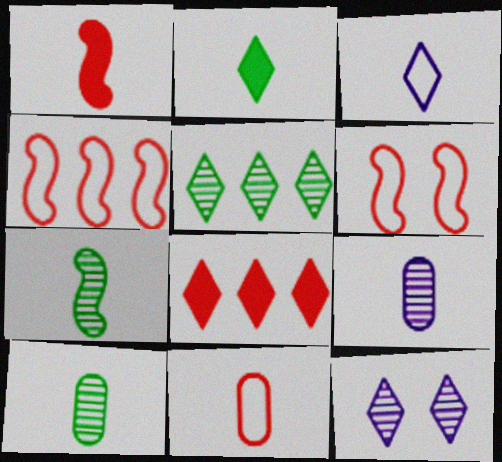[[1, 3, 10]]